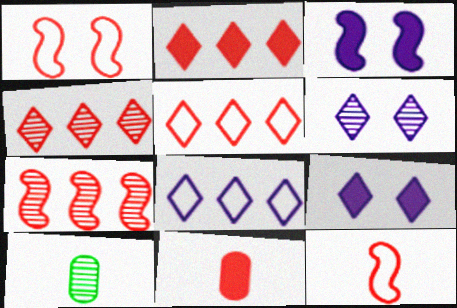[[1, 4, 11], 
[2, 4, 5], 
[3, 5, 10], 
[6, 7, 10]]